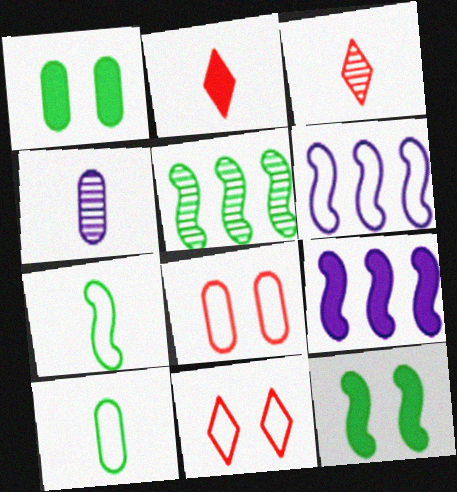[[1, 2, 9], 
[1, 3, 6], 
[2, 4, 7], 
[5, 7, 12], 
[6, 10, 11]]